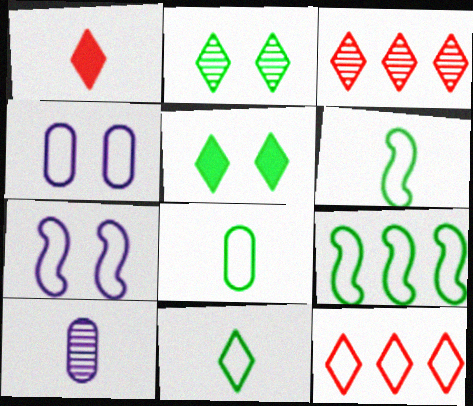[[1, 6, 10], 
[4, 6, 12], 
[6, 8, 11], 
[7, 8, 12]]